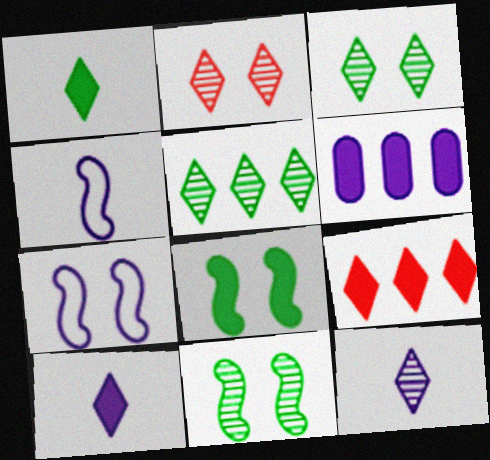[[2, 5, 12], 
[6, 7, 12]]